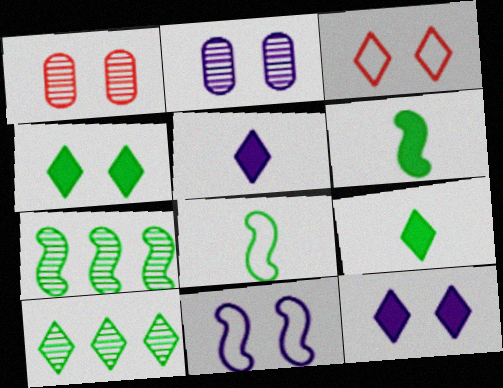[[1, 4, 11], 
[2, 11, 12], 
[3, 5, 10]]